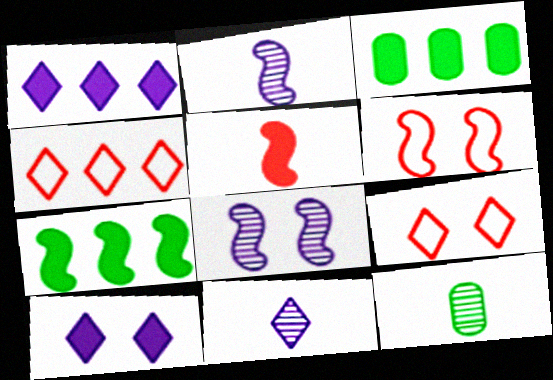[[1, 6, 12], 
[2, 3, 9], 
[2, 6, 7], 
[3, 5, 10], 
[3, 6, 11]]